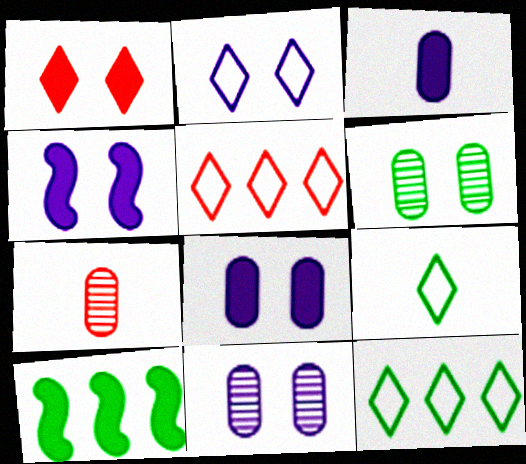[[1, 3, 10], 
[2, 4, 11], 
[2, 5, 9], 
[2, 7, 10], 
[4, 7, 12], 
[6, 9, 10]]